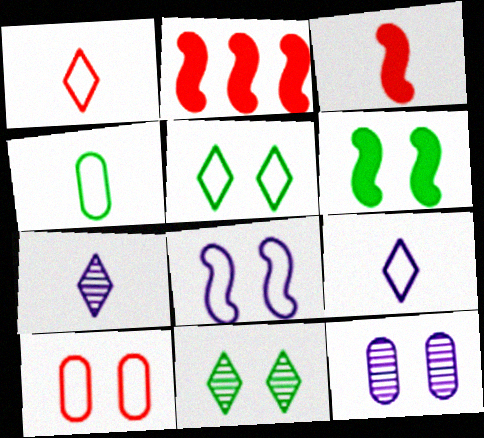[[3, 4, 7], 
[5, 8, 10]]